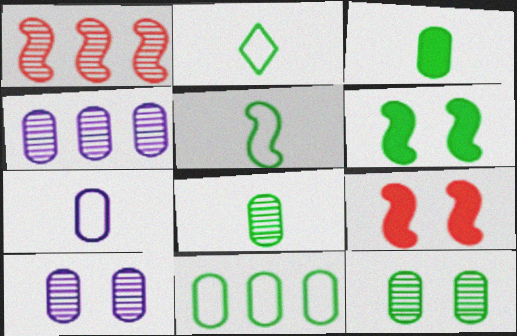[[2, 4, 9], 
[3, 11, 12]]